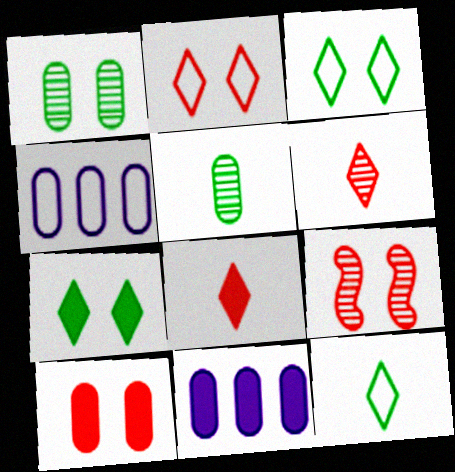[[2, 9, 10], 
[4, 5, 10], 
[9, 11, 12]]